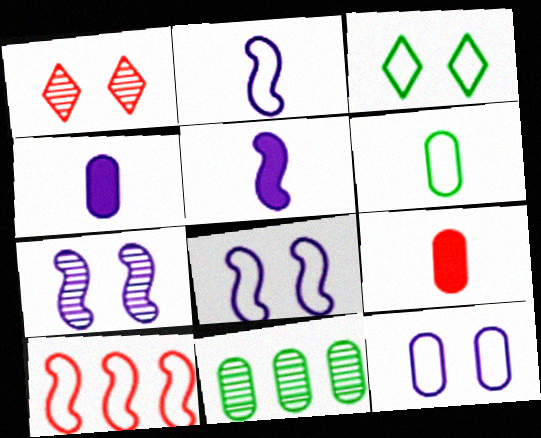[[1, 9, 10], 
[9, 11, 12]]